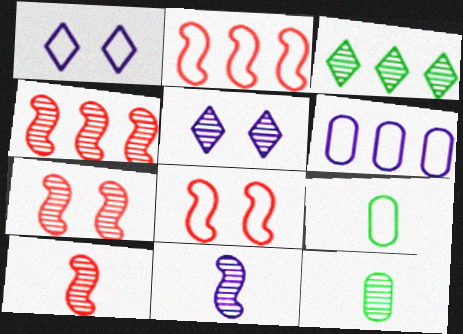[[1, 2, 9], 
[4, 5, 12], 
[4, 7, 10]]